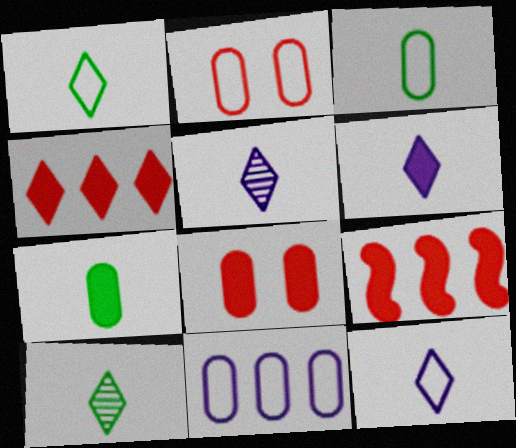[[2, 3, 11], 
[5, 6, 12]]